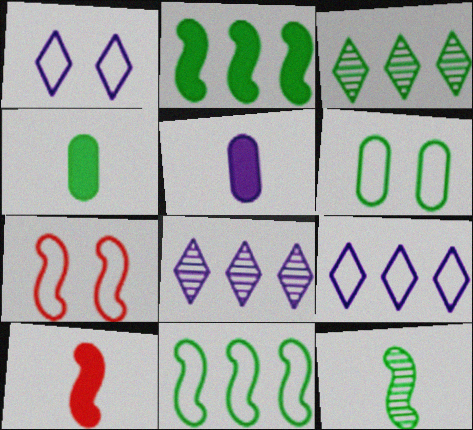[[1, 6, 7], 
[3, 5, 7], 
[4, 7, 8], 
[6, 8, 10]]